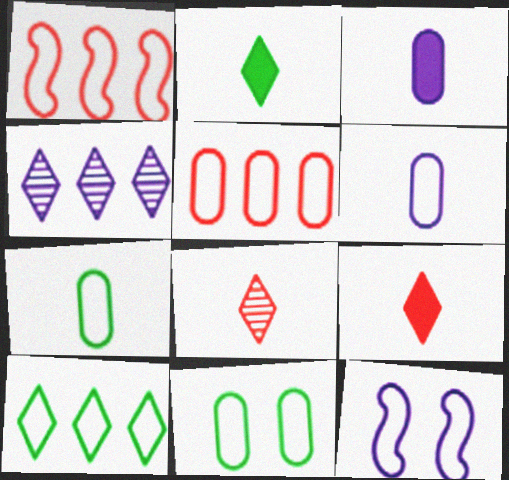[[3, 4, 12], 
[5, 6, 11]]